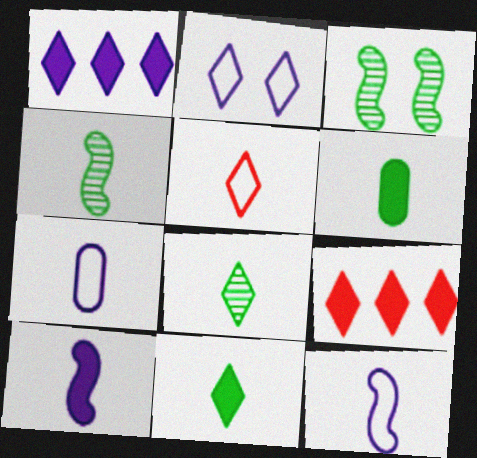[[2, 8, 9], 
[3, 7, 9]]